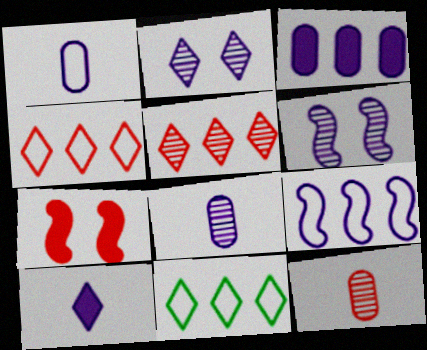[[4, 7, 12], 
[7, 8, 11]]